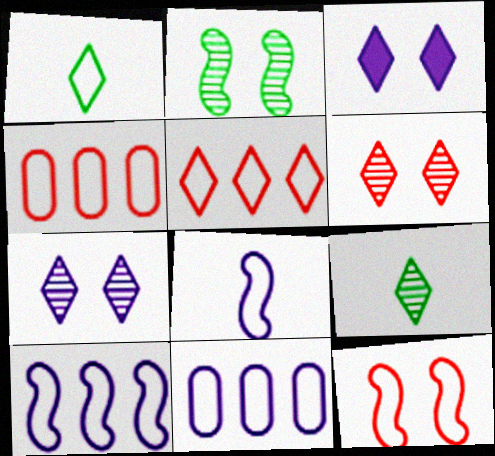[[1, 11, 12], 
[3, 5, 9]]